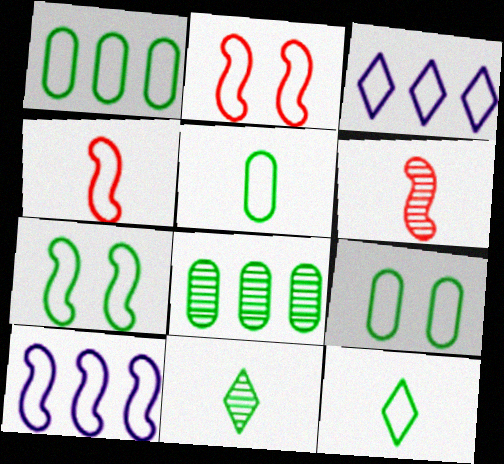[[1, 5, 9], 
[1, 7, 12], 
[2, 3, 5], 
[3, 4, 9], 
[4, 7, 10]]